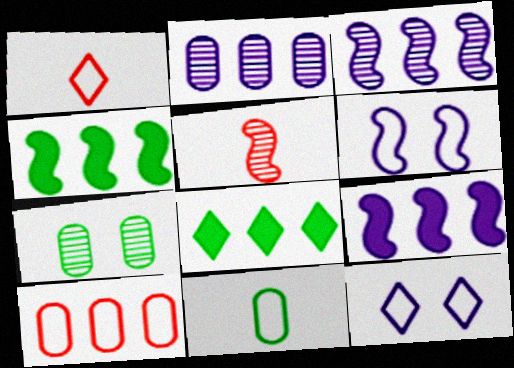[[1, 7, 9], 
[3, 8, 10], 
[4, 5, 6]]